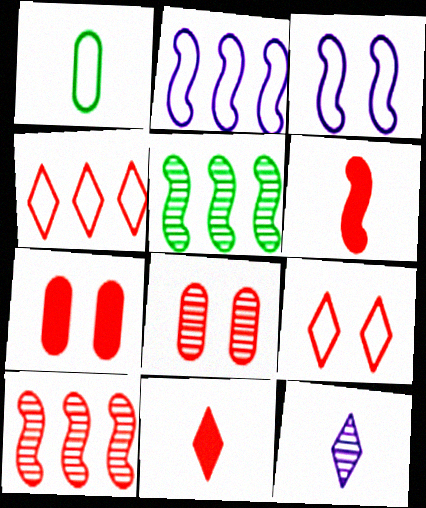[[1, 2, 9], 
[1, 3, 4], 
[1, 6, 12], 
[3, 5, 6], 
[4, 6, 8], 
[5, 8, 12]]